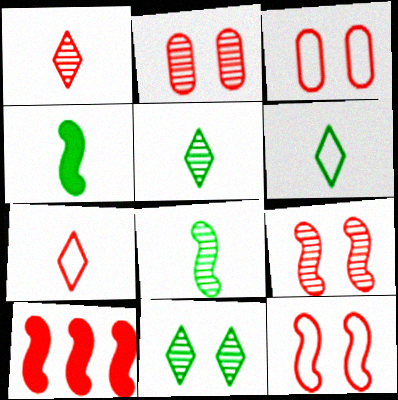[[1, 3, 10], 
[2, 7, 10]]